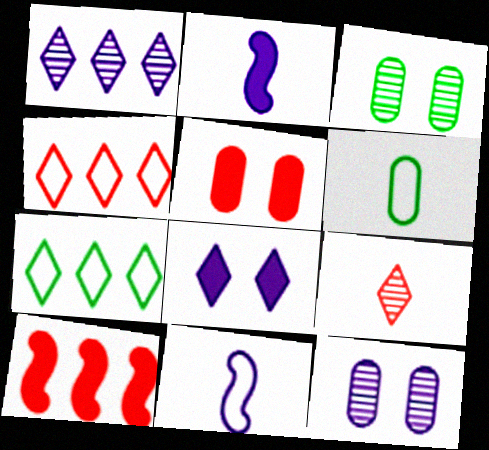[[2, 3, 4], 
[2, 6, 9], 
[7, 8, 9]]